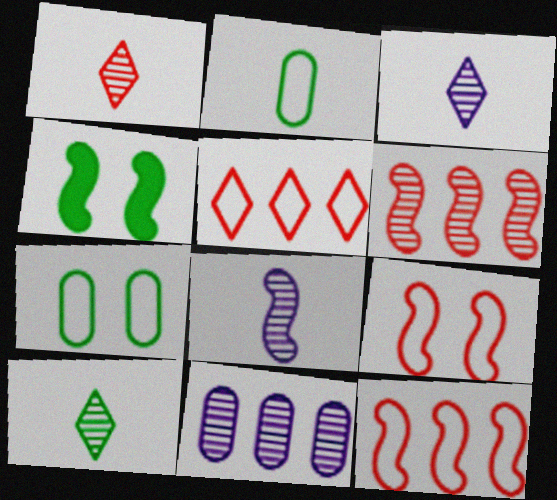[[1, 3, 10], 
[4, 8, 12]]